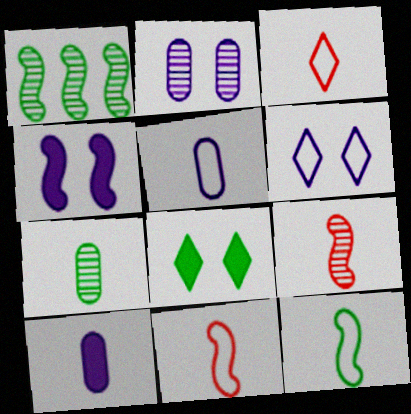[[1, 4, 11], 
[2, 4, 6], 
[3, 5, 12]]